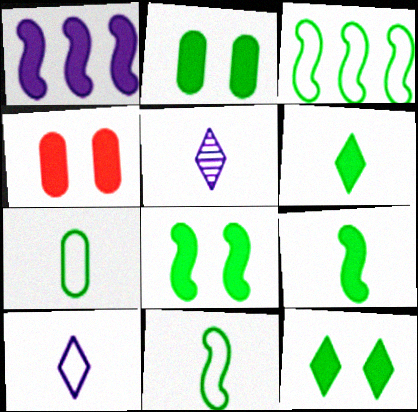[[1, 4, 6], 
[2, 8, 12], 
[3, 4, 5]]